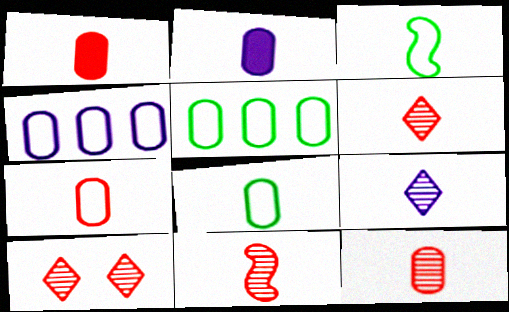[[1, 3, 9], 
[1, 7, 12], 
[2, 3, 6], 
[2, 8, 12], 
[6, 11, 12]]